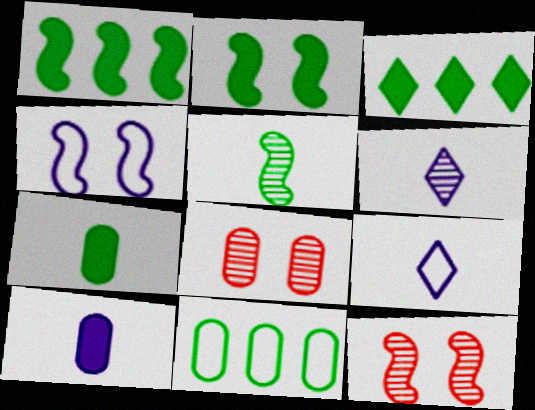[[1, 8, 9], 
[2, 3, 7], 
[2, 4, 12], 
[8, 10, 11]]